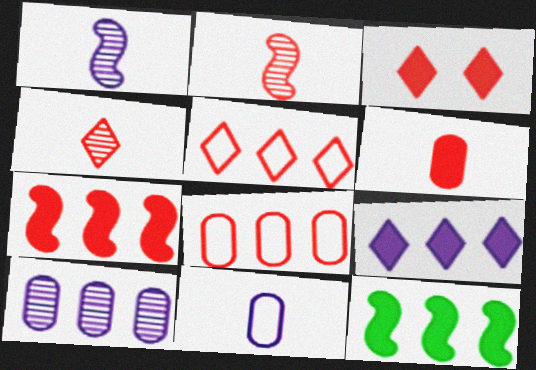[[2, 3, 8], 
[3, 4, 5], 
[3, 6, 7], 
[5, 10, 12]]